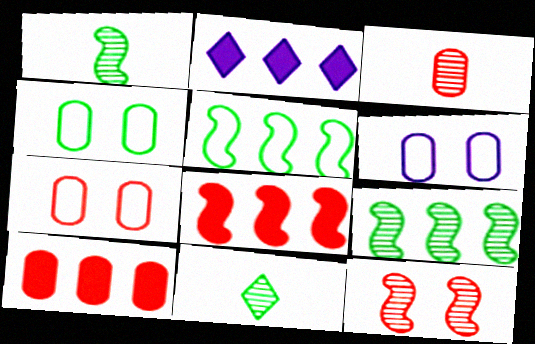[[1, 2, 7], 
[3, 7, 10], 
[4, 6, 7], 
[6, 8, 11]]